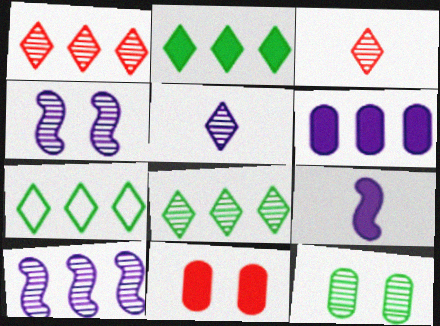[[2, 7, 8], 
[2, 9, 11], 
[3, 10, 12]]